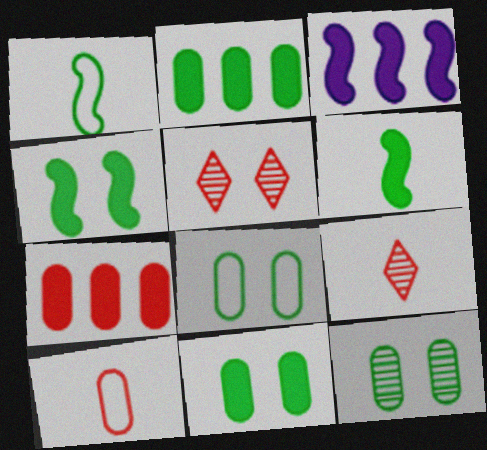[[3, 8, 9], 
[8, 11, 12]]